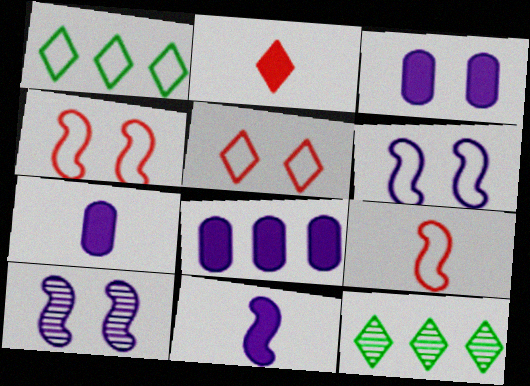[[3, 7, 8], 
[3, 9, 12], 
[4, 7, 12]]